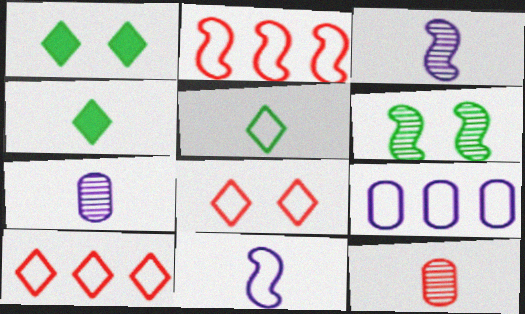[[1, 2, 7], 
[4, 11, 12]]